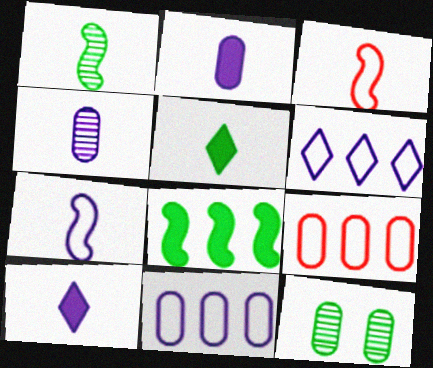[[2, 9, 12], 
[3, 4, 5], 
[4, 7, 10]]